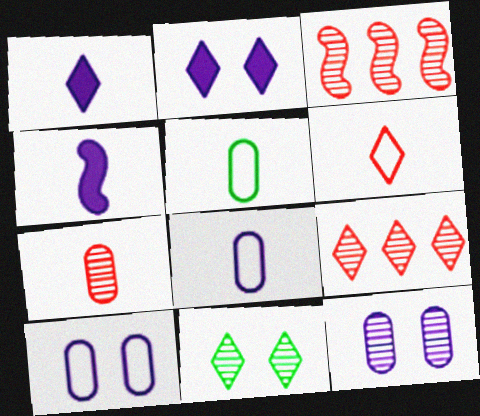[[2, 3, 5]]